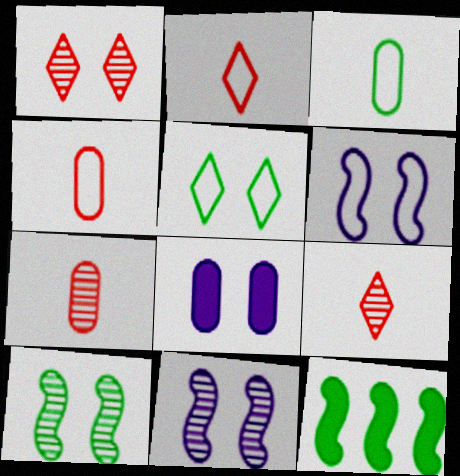[]